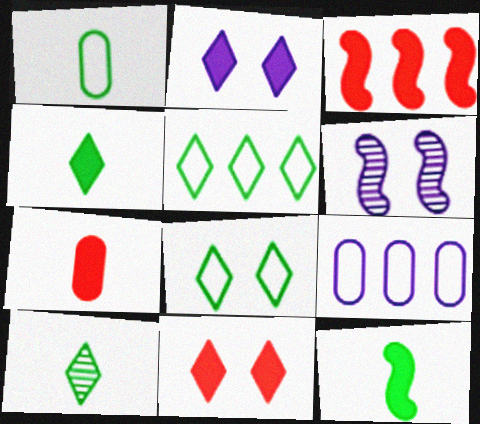[[1, 10, 12], 
[3, 7, 11], 
[5, 6, 7]]